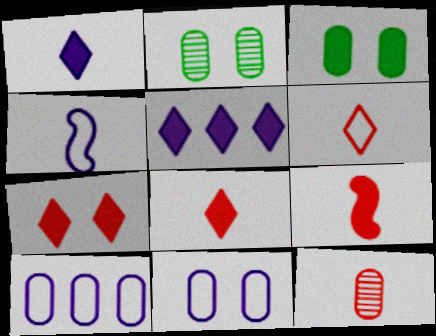[[3, 5, 9], 
[3, 10, 12], 
[6, 9, 12]]